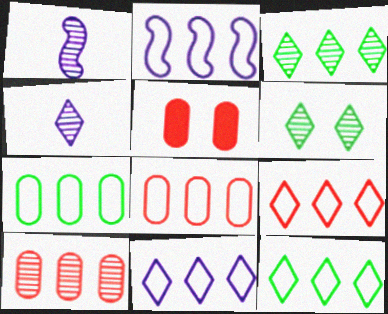[[1, 5, 12], 
[1, 6, 10], 
[2, 7, 9], 
[2, 8, 12], 
[9, 11, 12]]